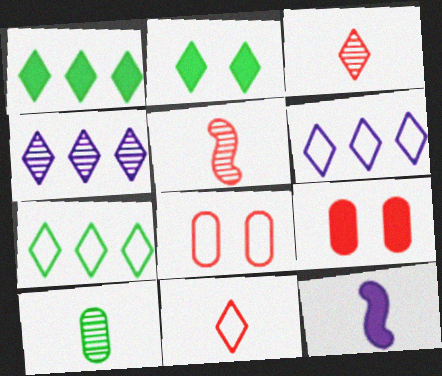[[1, 9, 12], 
[2, 3, 6], 
[2, 4, 11], 
[10, 11, 12]]